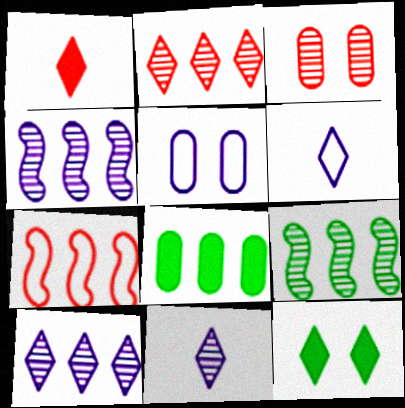[[1, 3, 7], 
[1, 5, 9], 
[2, 6, 12], 
[3, 9, 11], 
[7, 8, 10]]